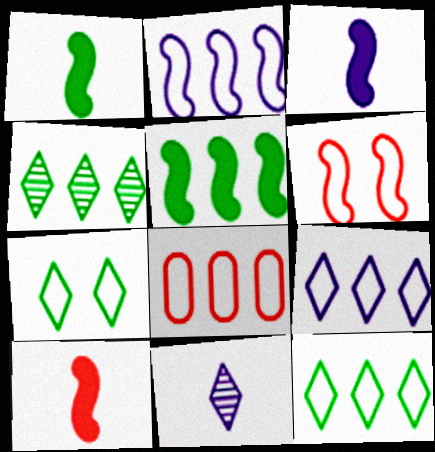[[1, 3, 10], 
[2, 8, 12]]